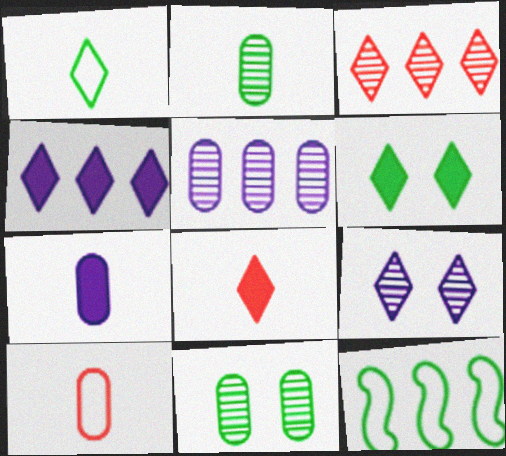[[2, 6, 12], 
[2, 7, 10], 
[4, 6, 8]]